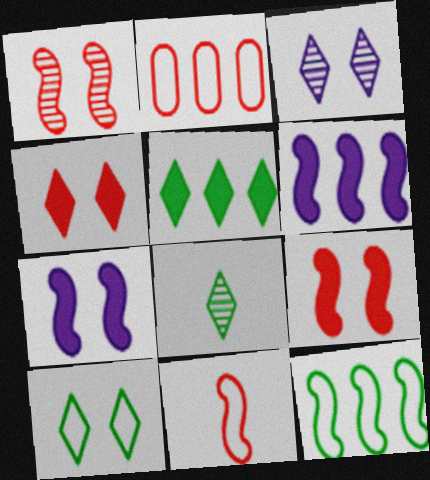[[2, 7, 8], 
[3, 4, 10], 
[5, 8, 10]]